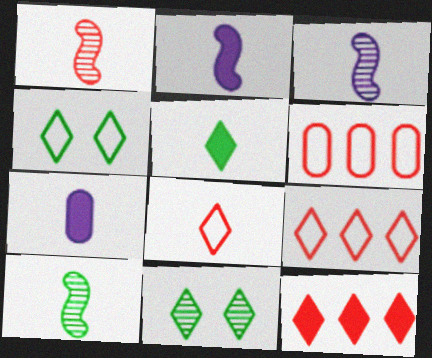[[1, 3, 10], 
[2, 6, 11], 
[7, 8, 10]]